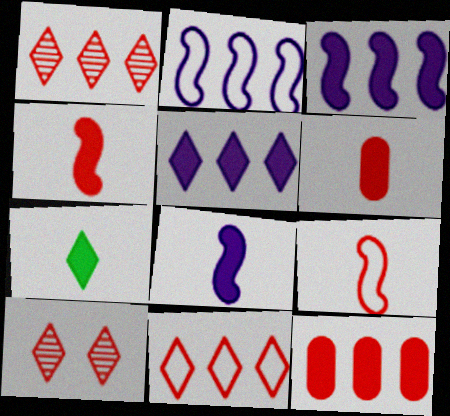[[6, 7, 8], 
[9, 10, 12]]